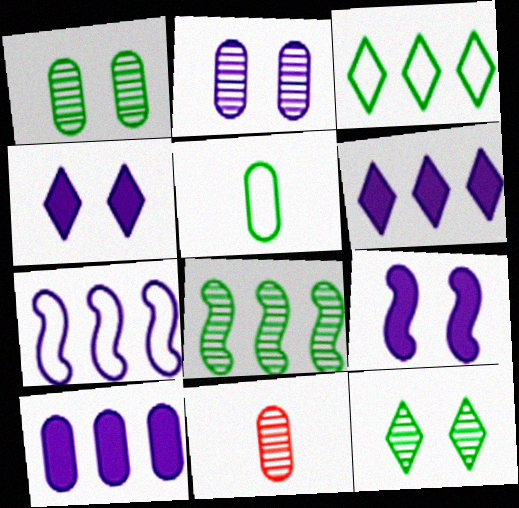[[3, 9, 11]]